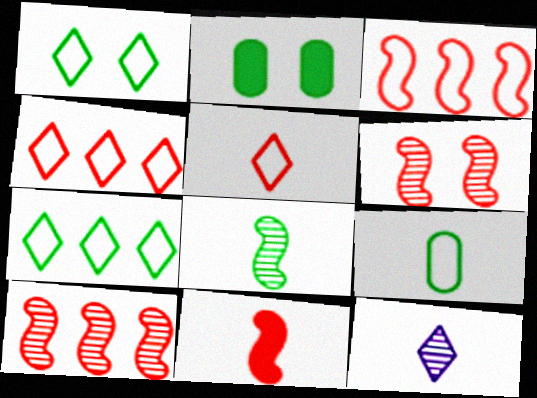[[2, 3, 12], 
[2, 7, 8], 
[3, 6, 11], 
[9, 11, 12]]